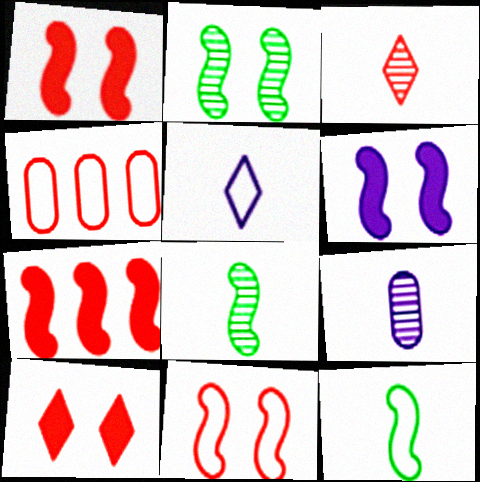[[1, 3, 4], 
[2, 6, 11], 
[3, 8, 9]]